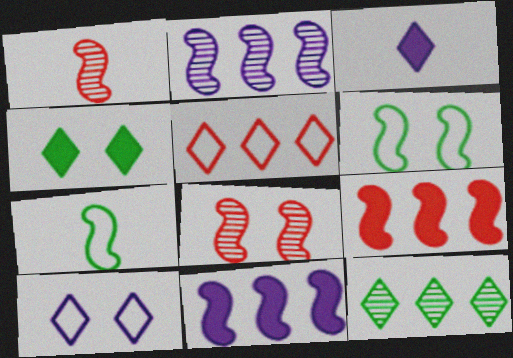[[1, 6, 11], 
[7, 8, 11]]